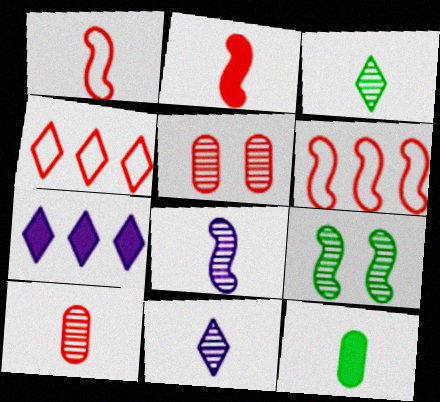[[1, 11, 12], 
[2, 4, 5], 
[3, 8, 10]]